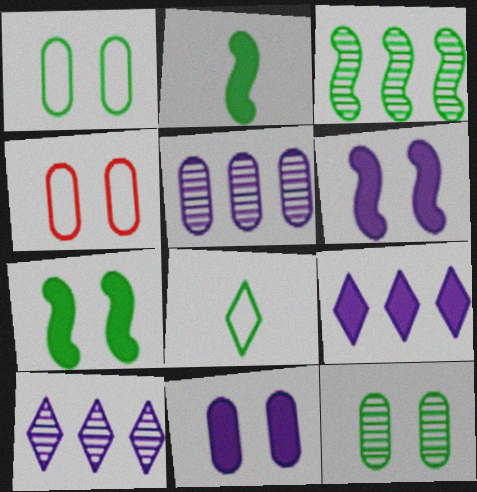[[2, 4, 10], 
[4, 11, 12]]